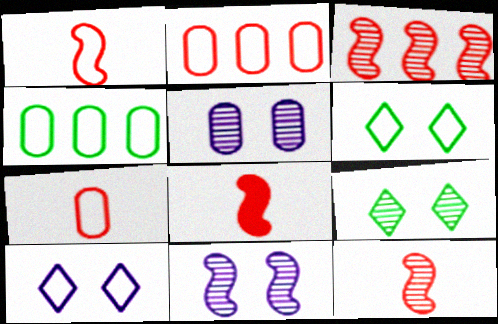[[1, 4, 10], 
[1, 8, 12]]